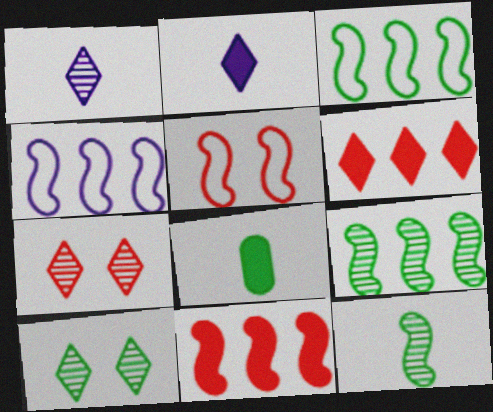[[3, 8, 10], 
[4, 7, 8], 
[4, 9, 11]]